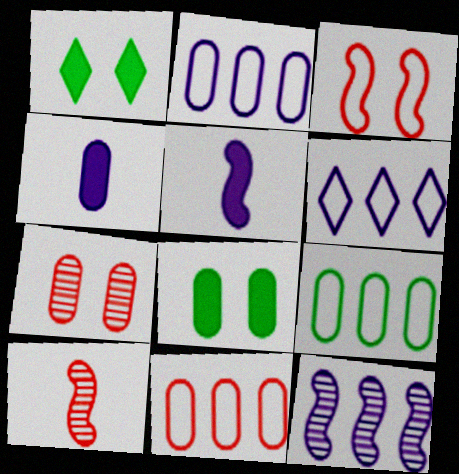[[1, 2, 10], 
[2, 9, 11], 
[4, 7, 9], 
[6, 8, 10]]